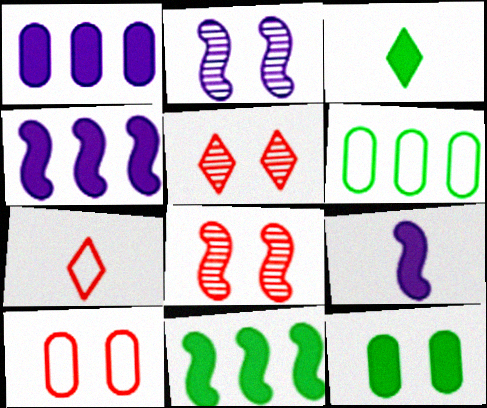[[3, 11, 12], 
[5, 6, 9]]